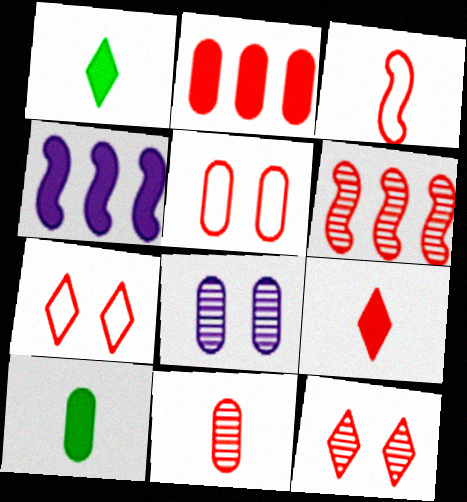[[2, 3, 12], 
[2, 5, 11], 
[3, 9, 11], 
[5, 6, 9], 
[6, 11, 12]]